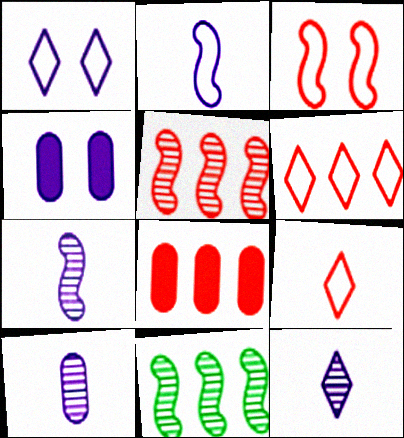[[4, 9, 11], 
[5, 6, 8], 
[7, 10, 12]]